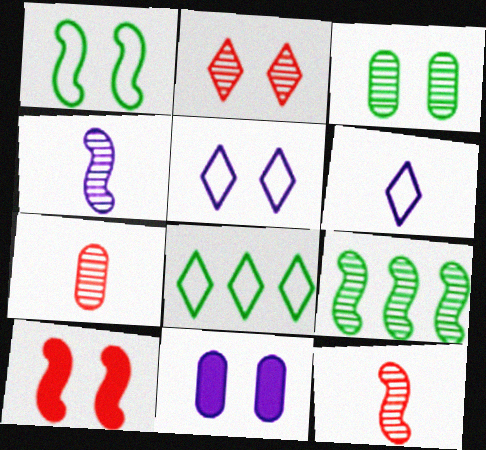[[1, 2, 11], 
[3, 5, 10], 
[8, 11, 12]]